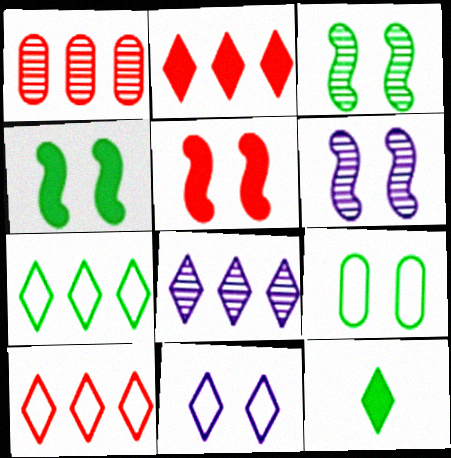[[2, 7, 8]]